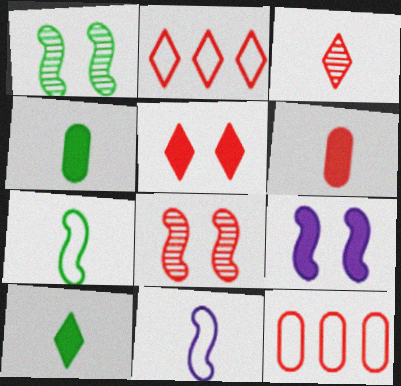[[2, 3, 5], 
[2, 6, 8], 
[3, 4, 11]]